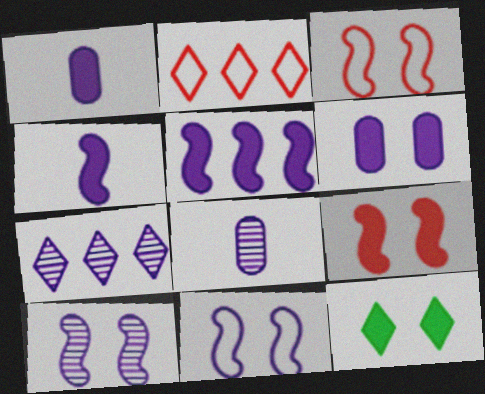[[1, 7, 11], 
[6, 9, 12], 
[7, 8, 10]]